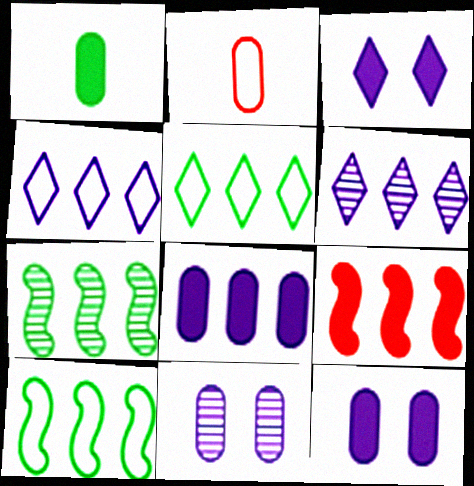[[1, 3, 9], 
[2, 3, 7]]